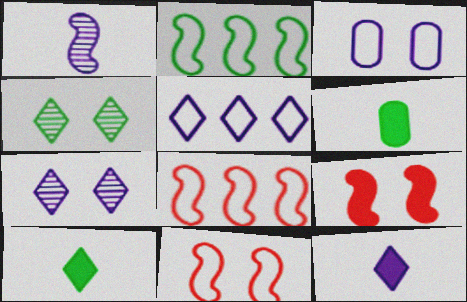[[1, 2, 9], 
[2, 4, 6], 
[3, 4, 9], 
[5, 7, 12], 
[6, 7, 8]]